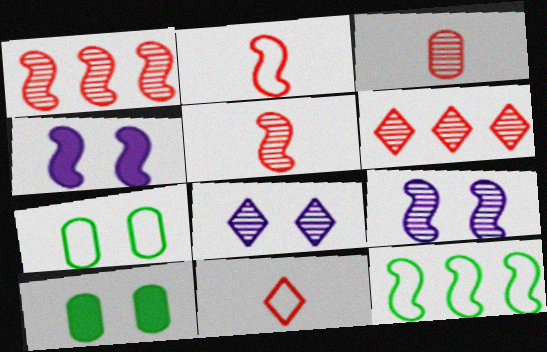[[4, 5, 12]]